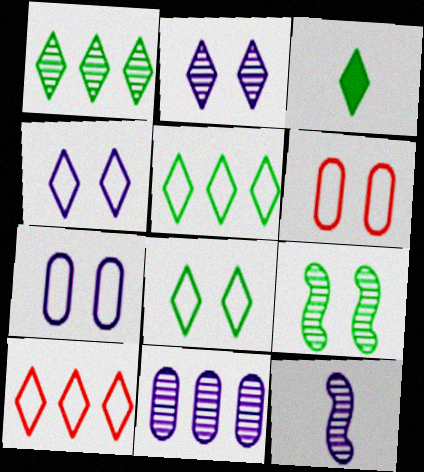[[1, 3, 8], 
[2, 3, 10], 
[2, 11, 12]]